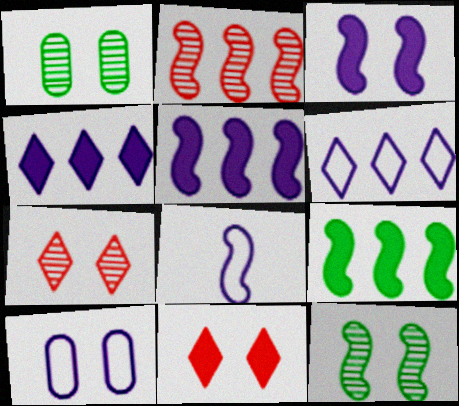[[6, 8, 10], 
[10, 11, 12]]